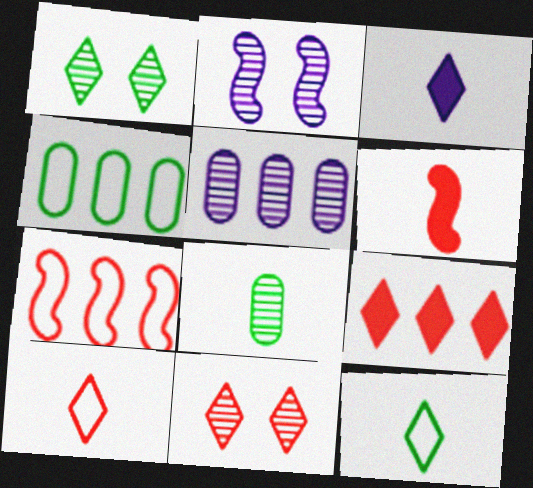[[9, 10, 11]]